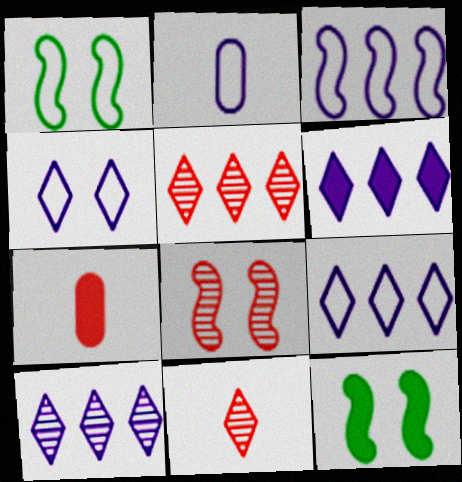[[1, 7, 10], 
[2, 3, 4], 
[2, 5, 12], 
[6, 7, 12], 
[6, 9, 10]]